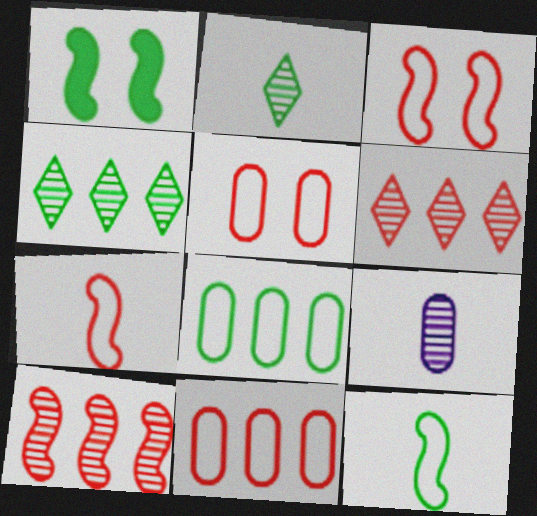[[1, 2, 8]]